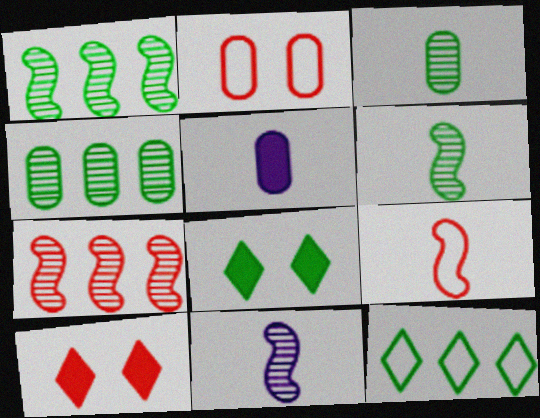[[2, 4, 5]]